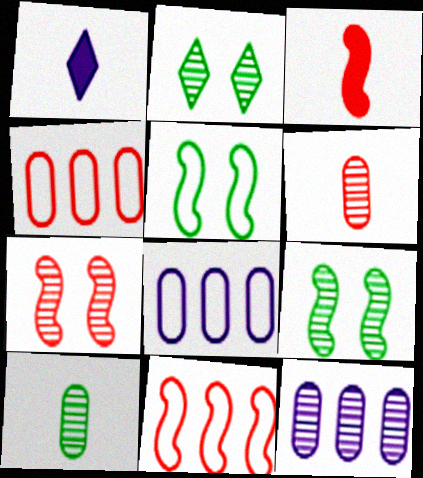[[1, 4, 9], 
[2, 3, 8], 
[3, 7, 11]]